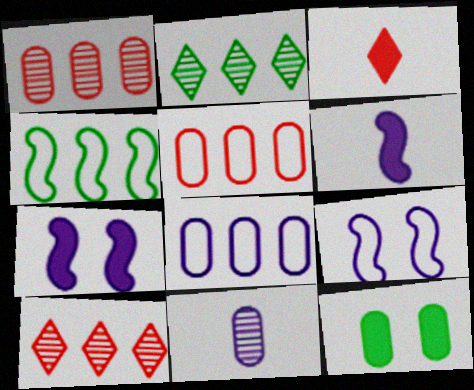[[5, 11, 12]]